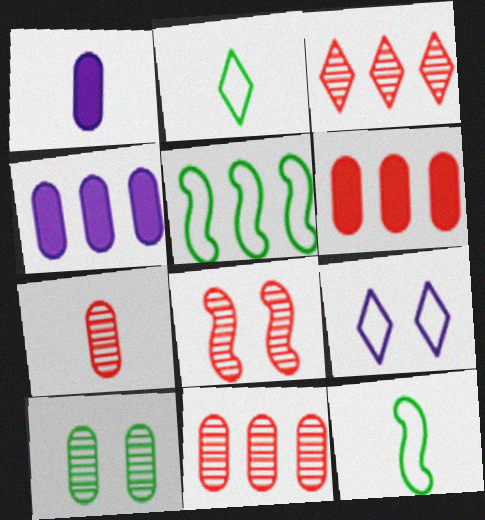[[2, 4, 8], 
[3, 4, 5], 
[3, 7, 8]]